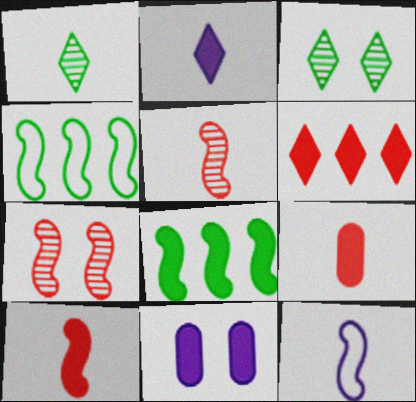[[1, 9, 12], 
[7, 8, 12]]